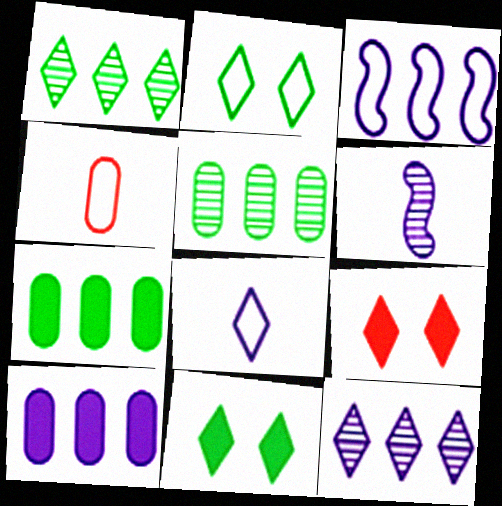[[1, 8, 9], 
[2, 3, 4], 
[3, 10, 12]]